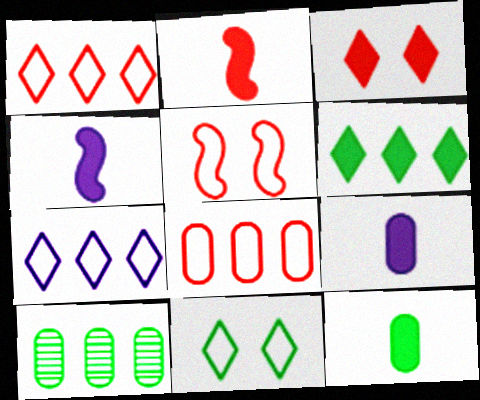[]